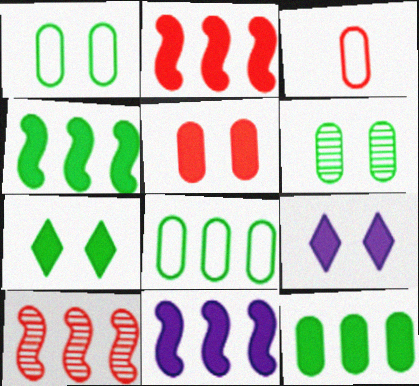[[2, 4, 11]]